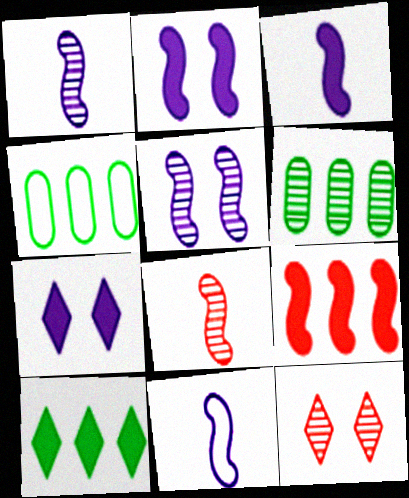[[1, 3, 11], 
[1, 6, 12], 
[3, 4, 12], 
[4, 7, 8]]